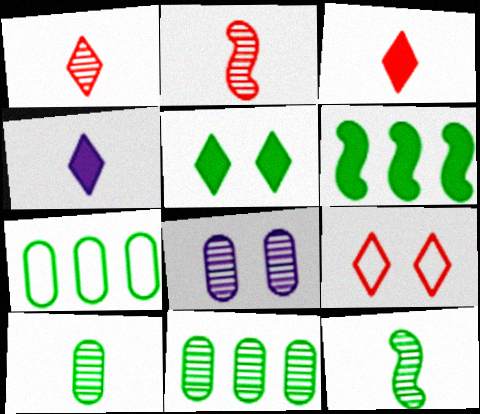[[5, 7, 12]]